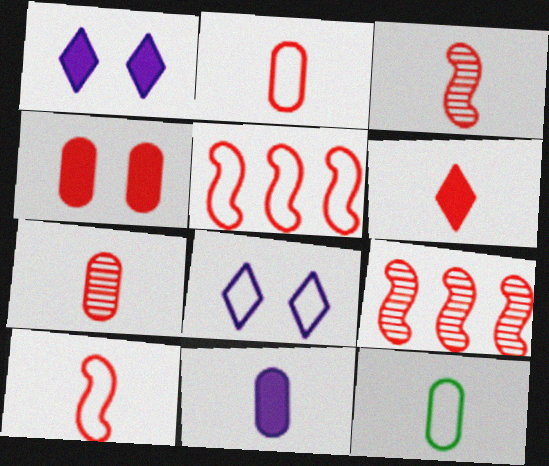[[1, 9, 12], 
[2, 3, 6], 
[5, 8, 12], 
[6, 7, 10], 
[7, 11, 12]]